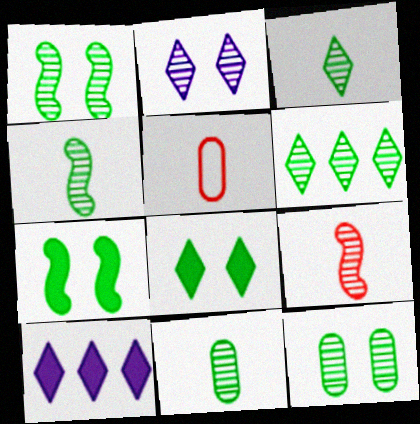[[1, 5, 10], 
[1, 6, 11], 
[3, 4, 11], 
[4, 6, 12]]